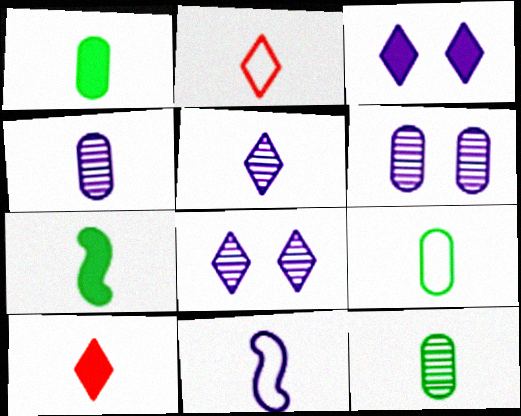[[1, 9, 12], 
[2, 4, 7], 
[2, 9, 11], 
[10, 11, 12]]